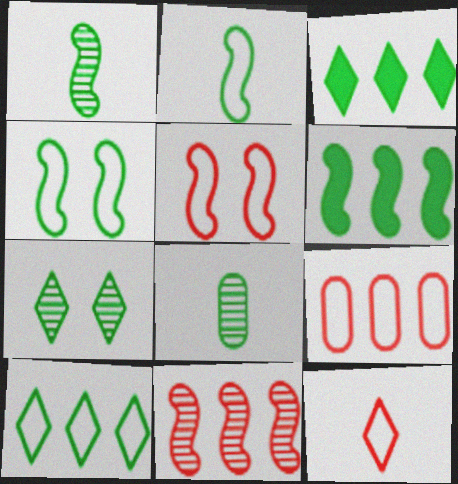[[1, 4, 6], 
[3, 4, 8], 
[5, 9, 12]]